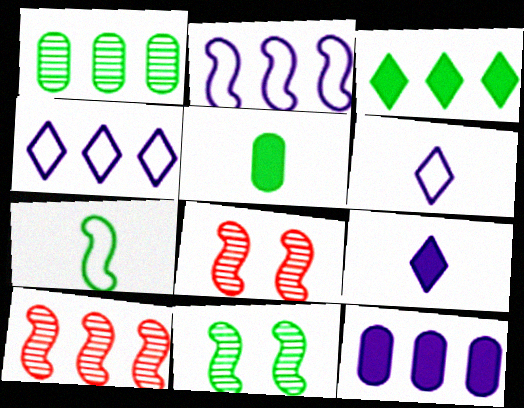[[4, 5, 8]]